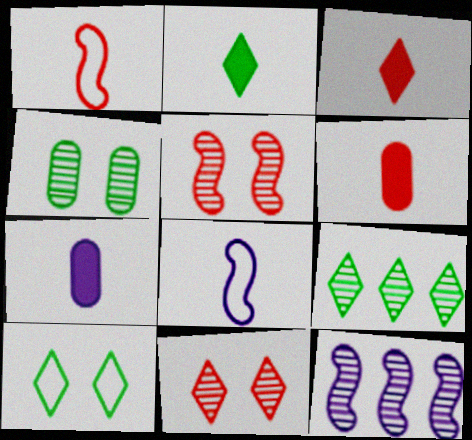[[2, 9, 10], 
[6, 10, 12]]